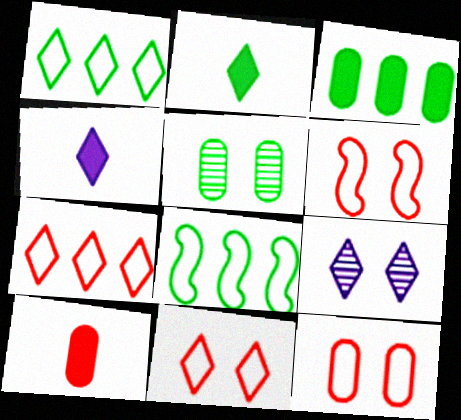[[2, 5, 8], 
[2, 7, 9], 
[6, 11, 12], 
[8, 9, 10]]